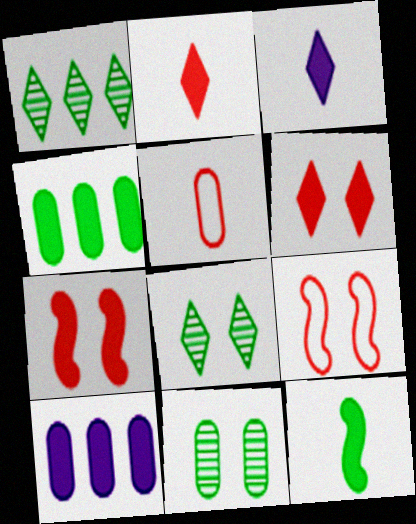[[3, 4, 7], 
[5, 10, 11], 
[6, 10, 12]]